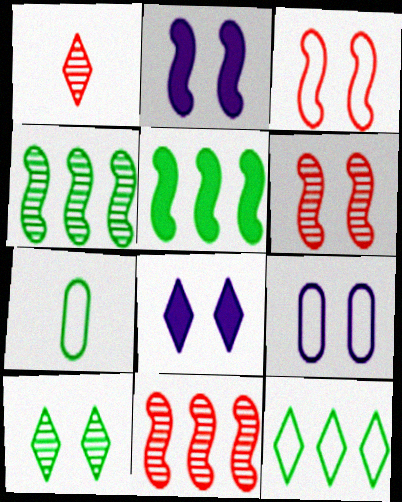[[1, 5, 9], 
[1, 8, 12], 
[5, 7, 10], 
[7, 8, 11]]